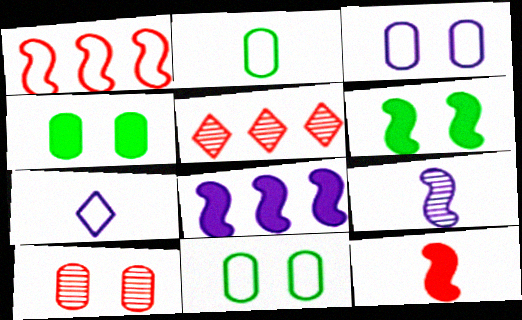[[1, 6, 9], 
[1, 7, 11], 
[3, 4, 10], 
[6, 8, 12]]